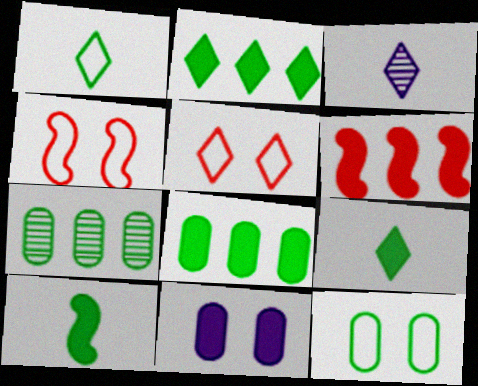[[2, 3, 5], 
[3, 4, 8], 
[3, 6, 12], 
[6, 9, 11]]